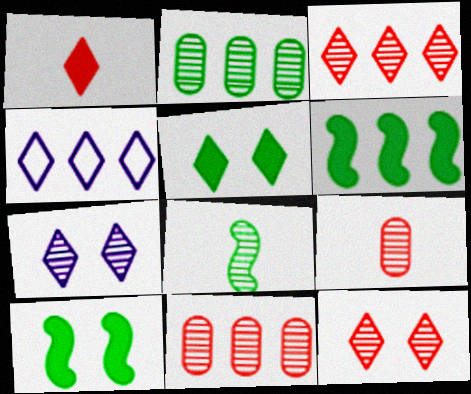[[4, 6, 11], 
[4, 9, 10], 
[7, 8, 11]]